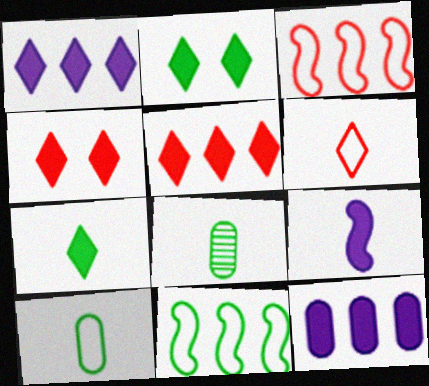[[1, 4, 7], 
[2, 8, 11], 
[6, 8, 9]]